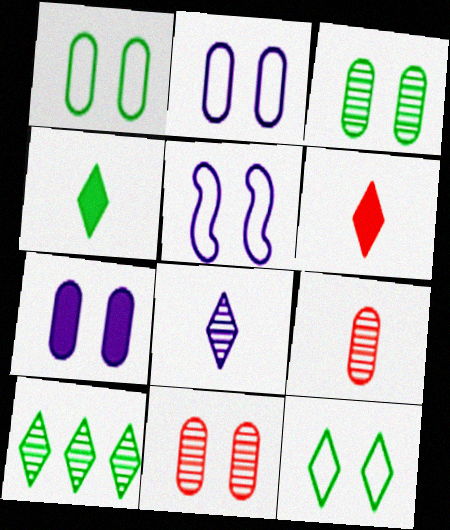[[1, 7, 11], 
[4, 10, 12]]